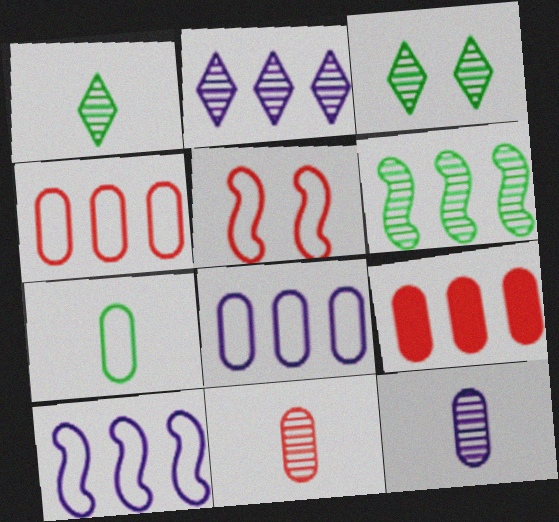[]